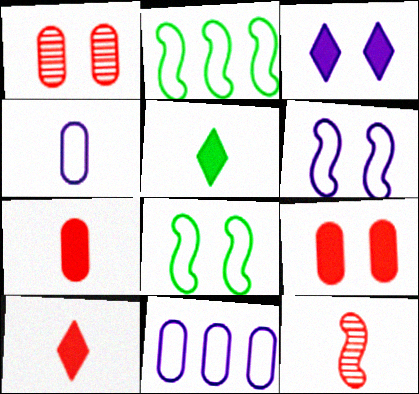[[1, 3, 8], 
[4, 5, 12]]